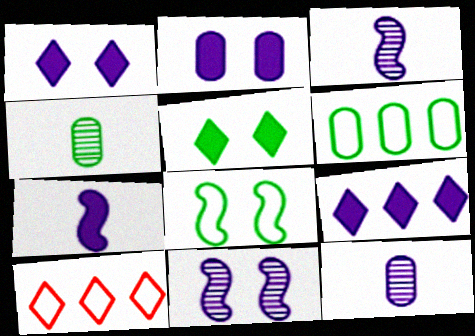[[2, 7, 9]]